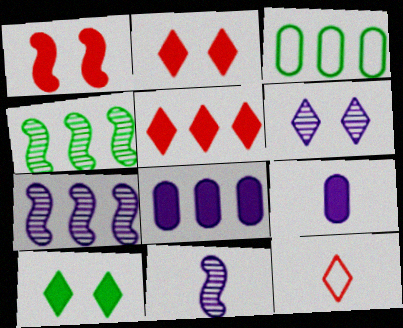[[2, 3, 11], 
[3, 5, 7]]